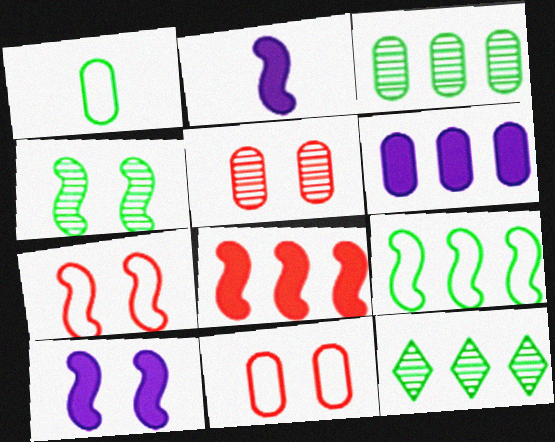[[1, 5, 6], 
[2, 11, 12], 
[4, 7, 10]]